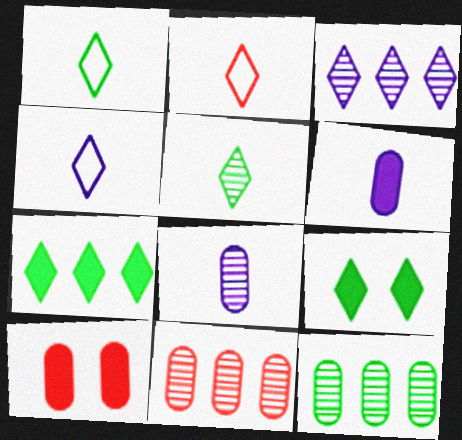[[1, 2, 4], 
[2, 3, 9]]